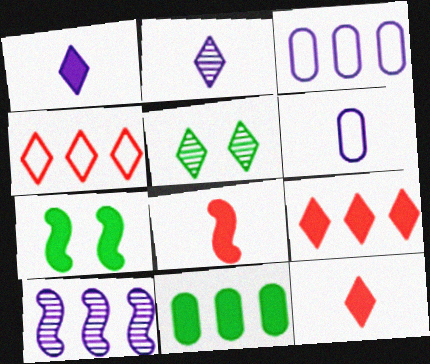[[1, 4, 5], 
[3, 5, 8], 
[4, 10, 11]]